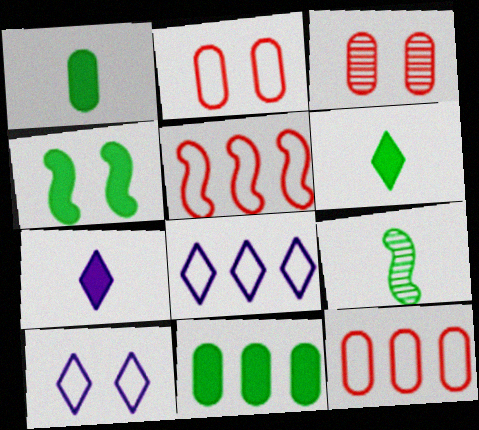[[3, 4, 10], 
[4, 6, 11]]